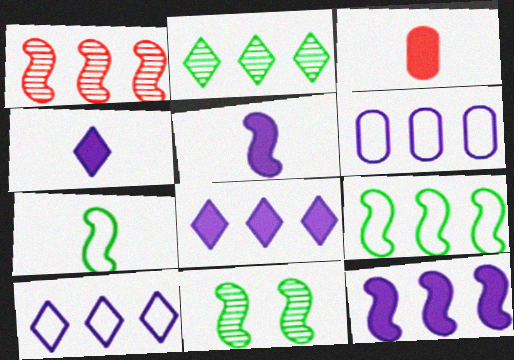[[1, 9, 12], 
[3, 10, 11]]